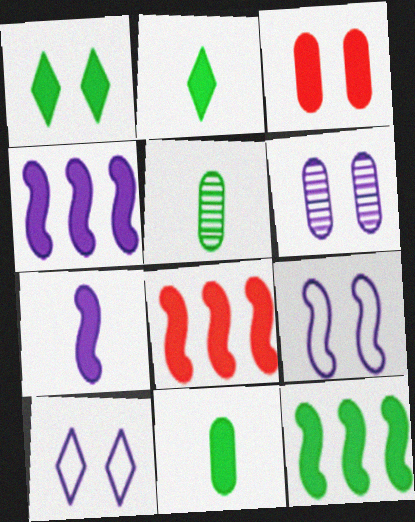[[1, 11, 12], 
[2, 3, 4], 
[4, 8, 12], 
[5, 8, 10]]